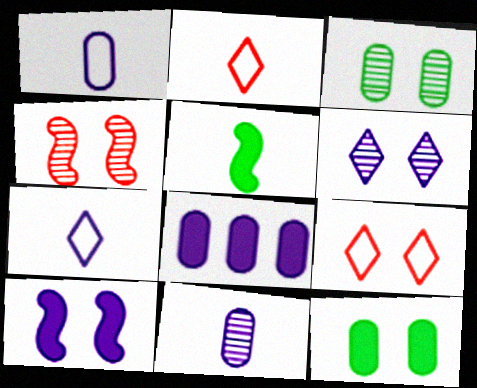[[2, 5, 11], 
[3, 4, 6], 
[3, 9, 10]]